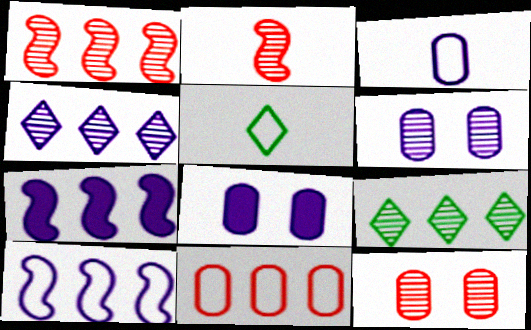[[1, 5, 8], 
[2, 6, 9], 
[5, 7, 12], 
[7, 9, 11]]